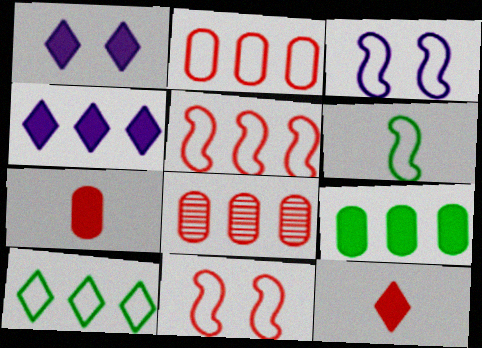[[1, 6, 8], 
[3, 5, 6], 
[8, 11, 12]]